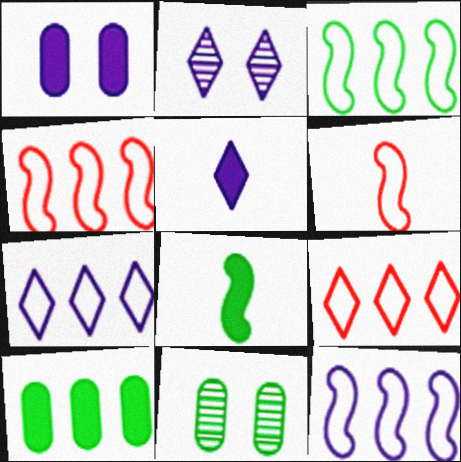[[2, 5, 7], 
[2, 6, 10], 
[3, 4, 12], 
[4, 5, 11]]